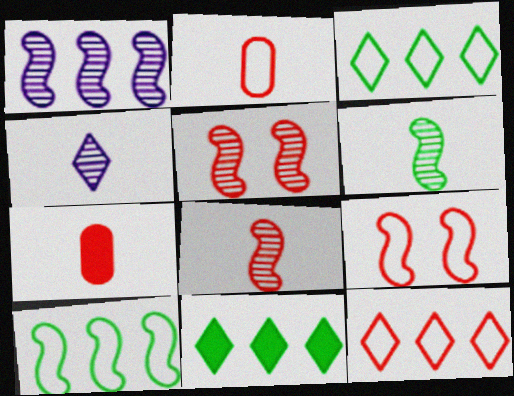[[1, 5, 6], 
[2, 9, 12], 
[5, 7, 12]]